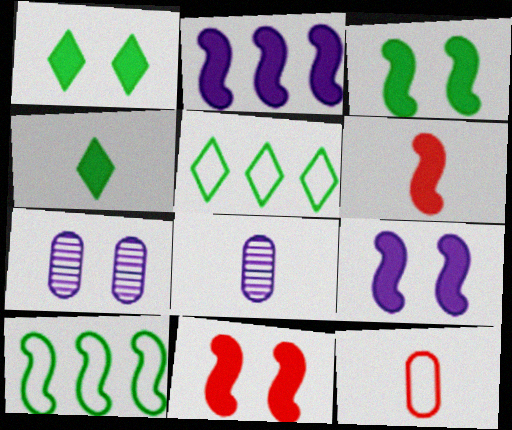[[2, 3, 6], 
[3, 9, 11], 
[5, 6, 7], 
[5, 8, 11]]